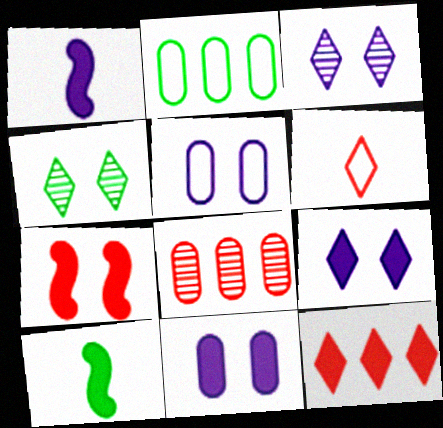[[2, 4, 10], 
[4, 5, 7], 
[6, 7, 8], 
[10, 11, 12]]